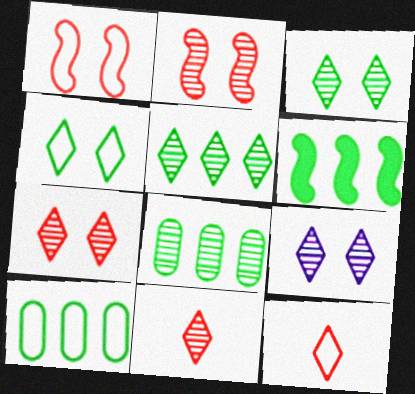[[3, 7, 9], 
[5, 6, 10], 
[5, 9, 11]]